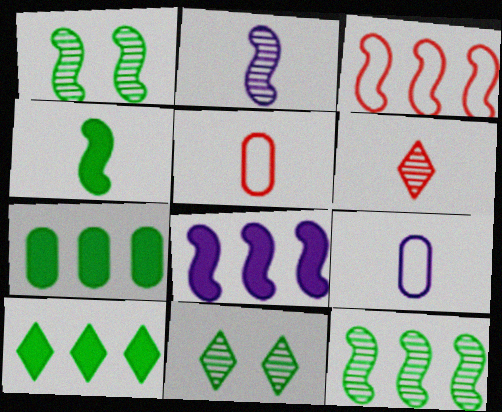[[3, 8, 12], 
[4, 6, 9], 
[5, 8, 11]]